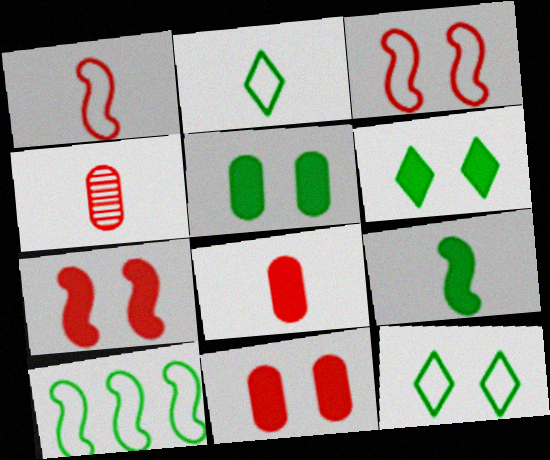[]